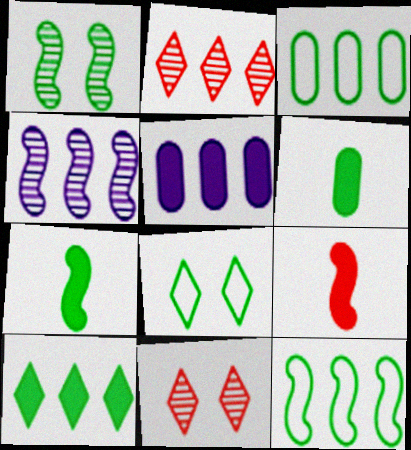[[1, 7, 12], 
[2, 5, 12]]